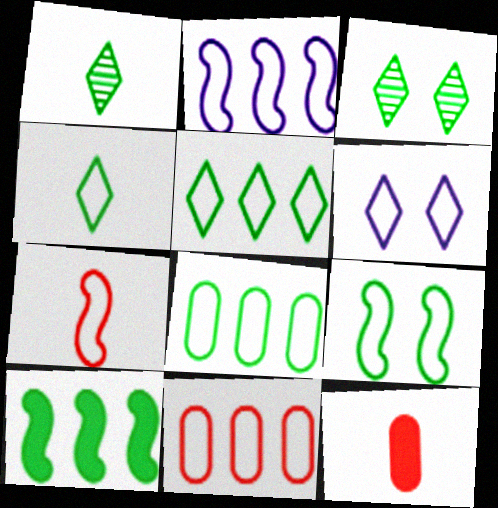[[2, 3, 12], 
[2, 5, 11], 
[2, 7, 9], 
[4, 8, 9], 
[6, 7, 8]]